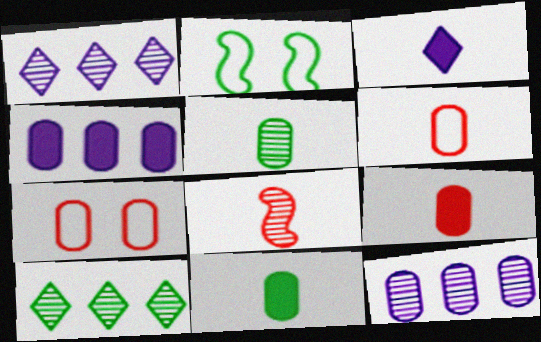[[1, 2, 9], 
[2, 10, 11], 
[4, 5, 7], 
[7, 11, 12]]